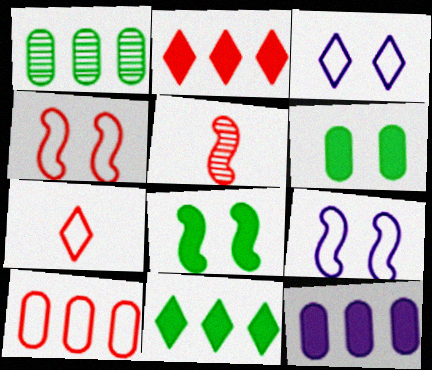[[1, 10, 12], 
[4, 7, 10]]